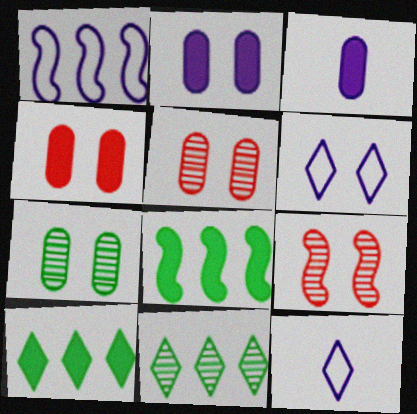[[5, 8, 12]]